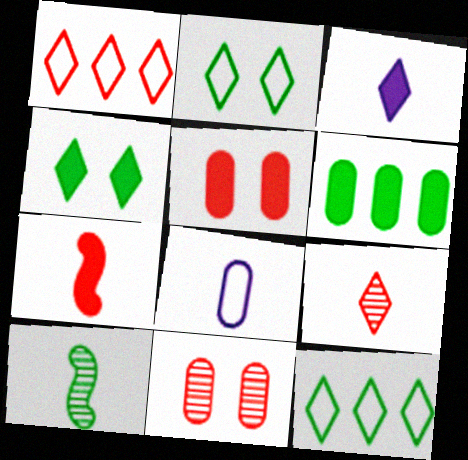[[1, 7, 11], 
[2, 6, 10], 
[6, 8, 11]]